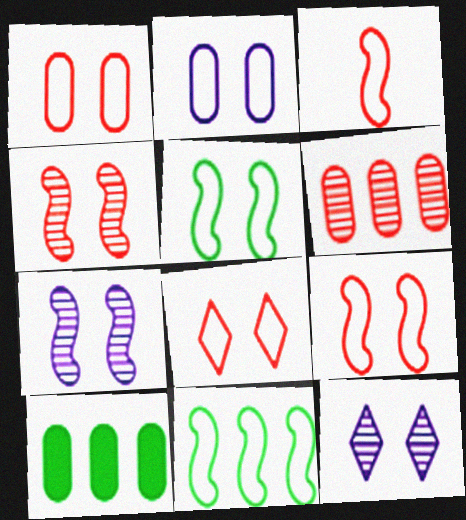[[1, 8, 9], 
[2, 5, 8], 
[3, 10, 12]]